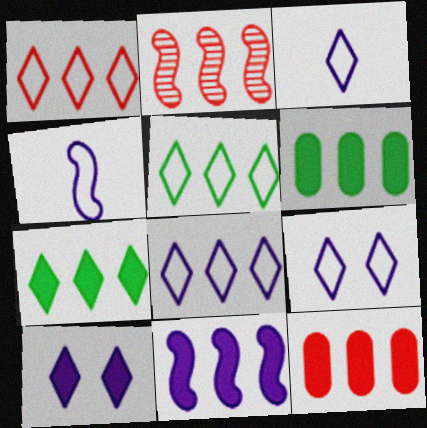[[1, 2, 12], 
[1, 5, 8], 
[2, 6, 8], 
[3, 8, 9], 
[7, 11, 12]]